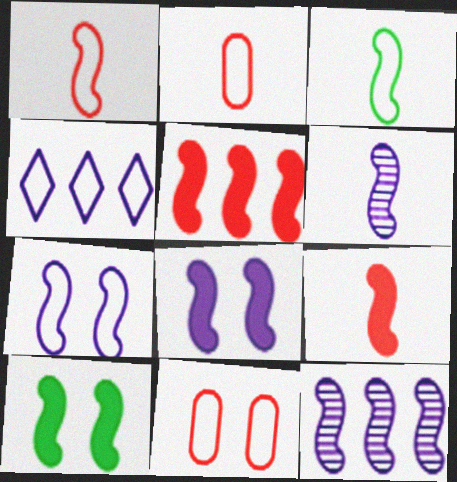[[1, 10, 12], 
[3, 4, 11], 
[3, 6, 9]]